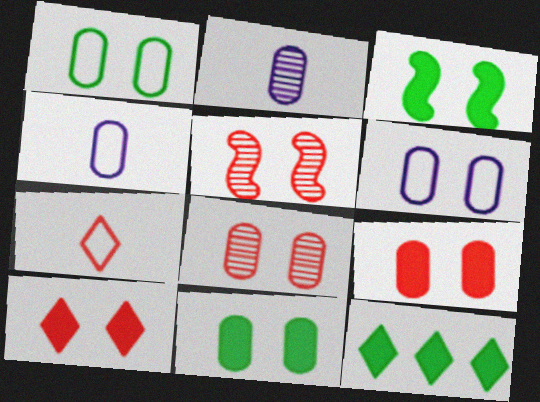[[4, 5, 12], 
[6, 8, 11]]